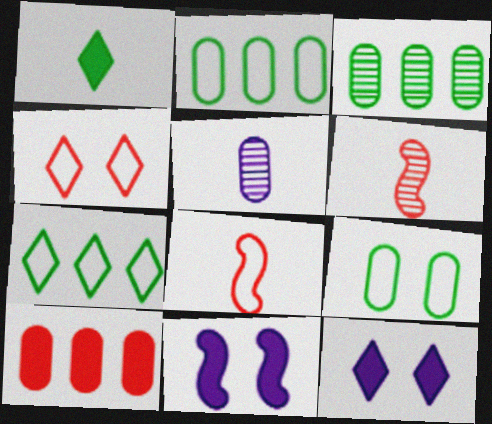[[1, 5, 8], 
[1, 10, 11], 
[2, 6, 12], 
[3, 8, 12], 
[4, 6, 10], 
[5, 9, 10]]